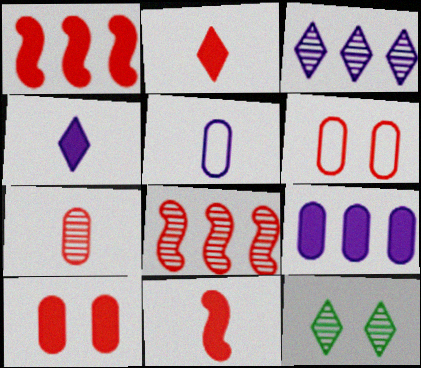[[1, 2, 10], 
[1, 5, 12], 
[2, 6, 8]]